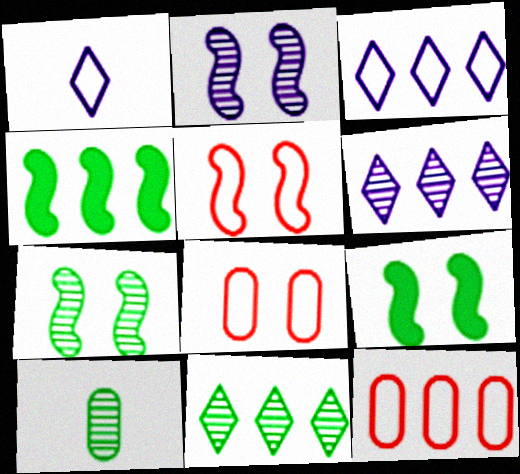[[2, 5, 9], 
[4, 6, 12], 
[7, 10, 11]]